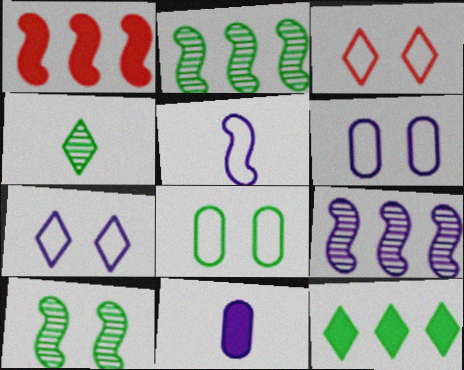[[1, 4, 6], 
[1, 5, 10], 
[2, 3, 11], 
[7, 9, 11]]